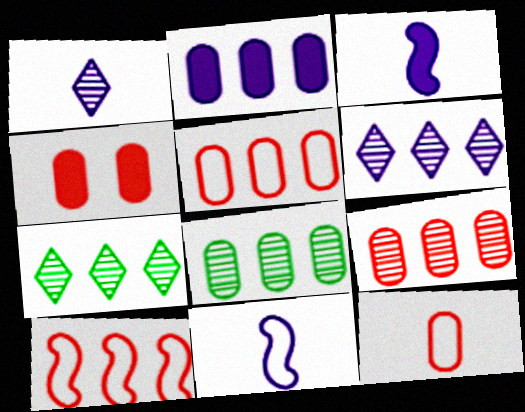[[2, 5, 8], 
[2, 7, 10], 
[4, 7, 11], 
[4, 9, 12]]